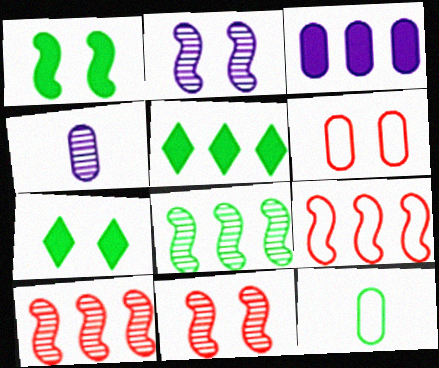[[2, 6, 7], 
[4, 7, 9], 
[7, 8, 12]]